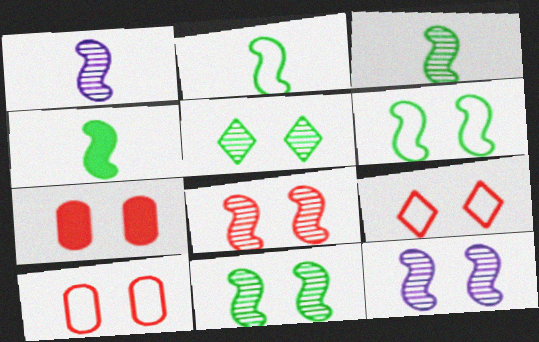[[2, 3, 4], 
[7, 8, 9], 
[8, 11, 12]]